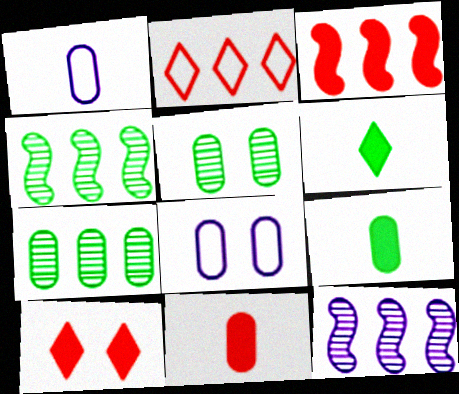[[1, 4, 10], 
[3, 10, 11], 
[7, 8, 11]]